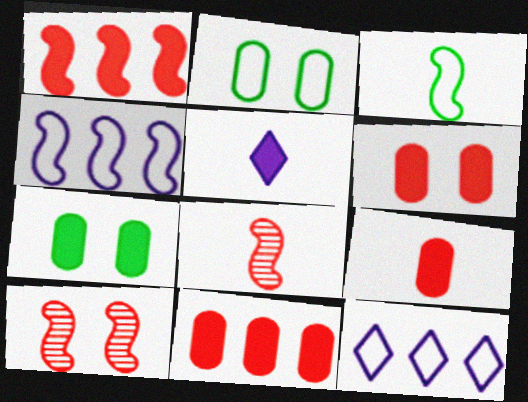[[1, 5, 7], 
[6, 9, 11], 
[7, 8, 12]]